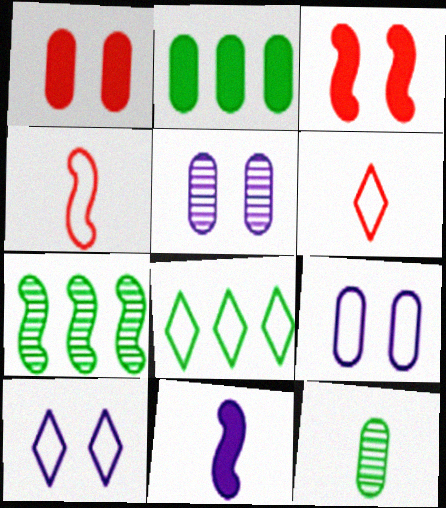[[2, 7, 8], 
[4, 8, 9], 
[6, 8, 10], 
[6, 11, 12]]